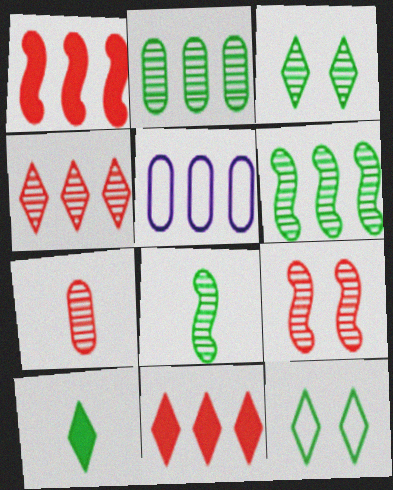[[2, 3, 8], 
[4, 7, 9], 
[5, 6, 11], 
[5, 9, 10]]